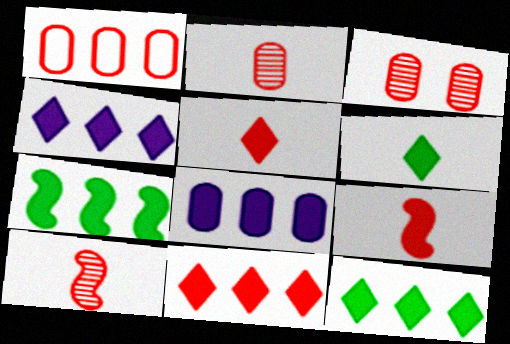[[4, 11, 12], 
[7, 8, 11]]